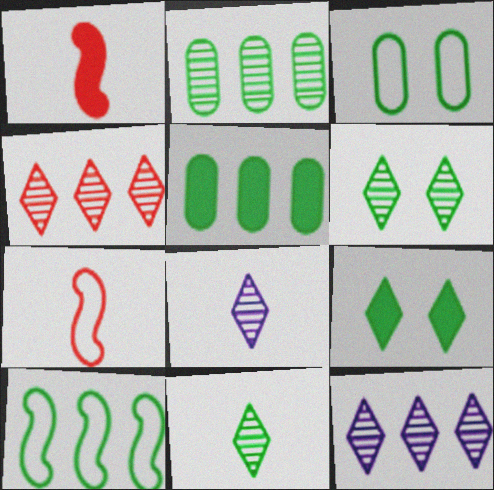[[1, 3, 12], 
[4, 6, 8]]